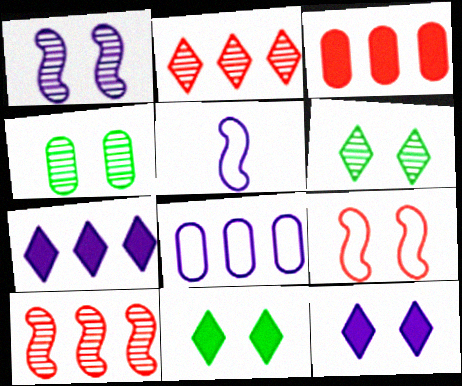[[3, 5, 6], 
[4, 9, 12]]